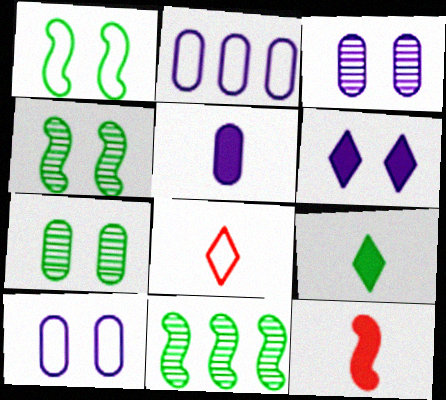[[1, 2, 8], 
[2, 3, 5], 
[5, 9, 12]]